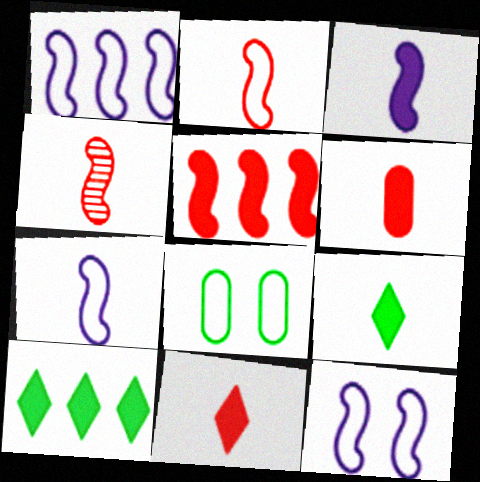[[1, 7, 12], 
[3, 6, 9]]